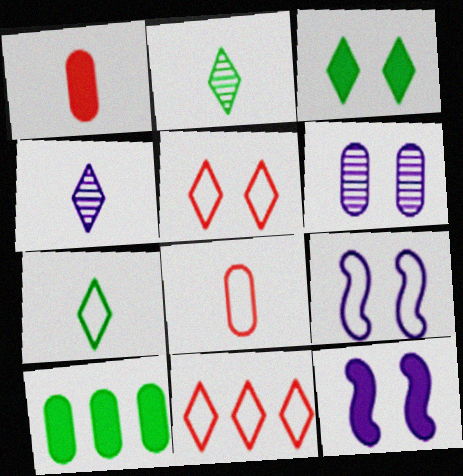[[3, 4, 11], 
[6, 8, 10]]